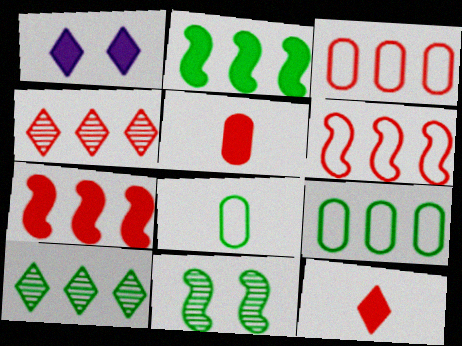[[1, 2, 5], 
[2, 9, 10], 
[3, 4, 7]]